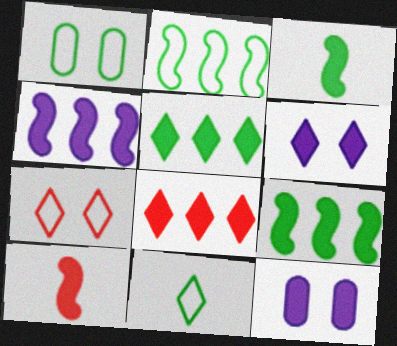[[1, 2, 11], 
[3, 8, 12], 
[5, 10, 12]]